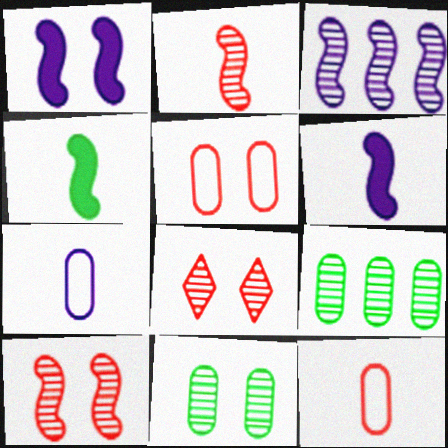[]